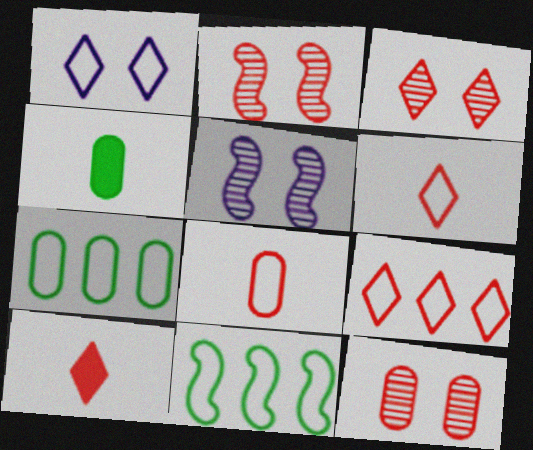[[1, 8, 11], 
[2, 3, 12], 
[3, 9, 10], 
[4, 5, 9], 
[5, 7, 10]]